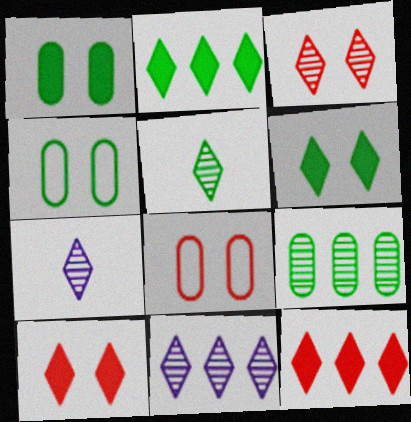[[3, 5, 11]]